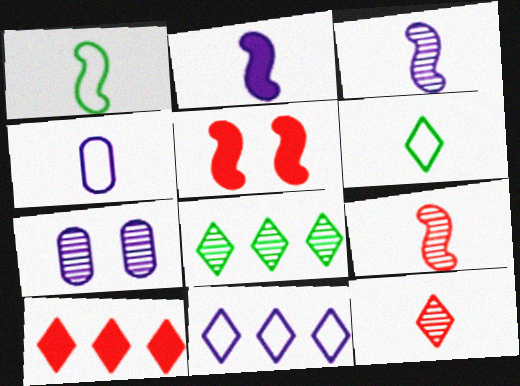[[1, 2, 9], 
[1, 7, 10], 
[2, 7, 11], 
[4, 5, 8], 
[7, 8, 9], 
[8, 10, 11]]